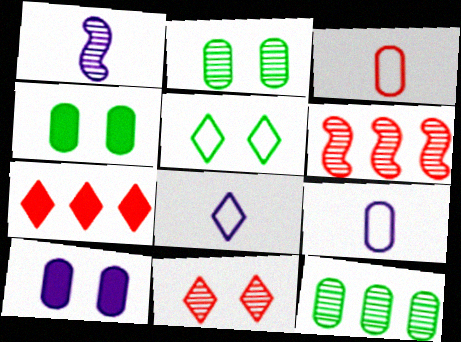[[1, 11, 12], 
[3, 10, 12], 
[4, 6, 8]]